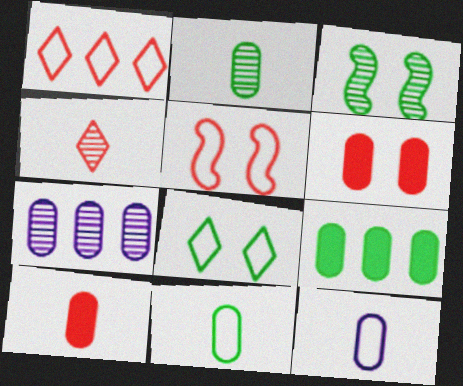[[2, 10, 12], 
[3, 4, 7], 
[6, 7, 11]]